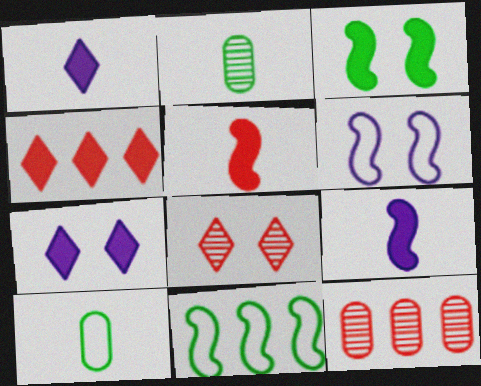[[2, 4, 6]]